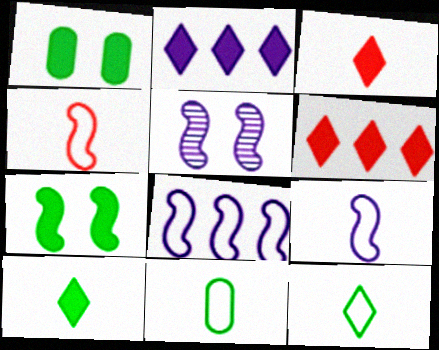[[5, 6, 11]]